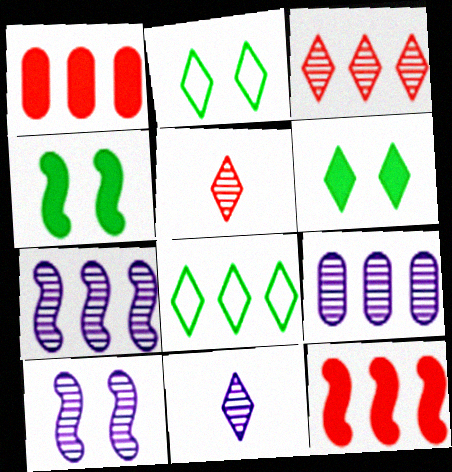[[1, 7, 8], 
[8, 9, 12], 
[9, 10, 11]]